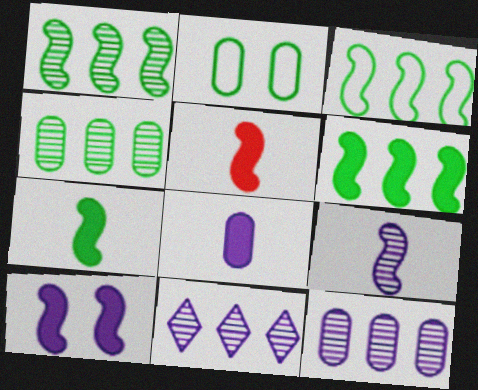[[1, 3, 6], 
[2, 5, 11], 
[5, 6, 10]]